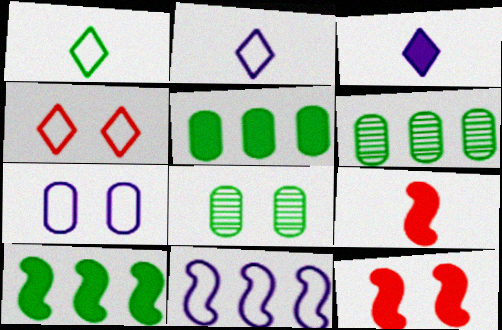[[1, 8, 10], 
[2, 6, 12], 
[2, 7, 11], 
[3, 5, 12]]